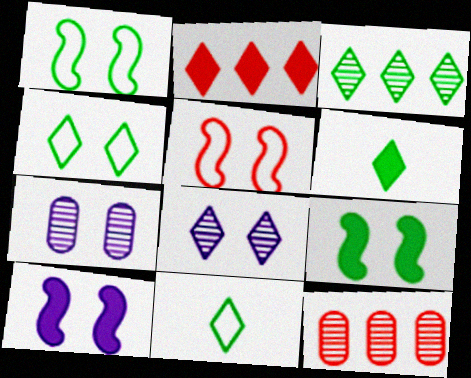[[2, 8, 11], 
[3, 4, 6], 
[10, 11, 12]]